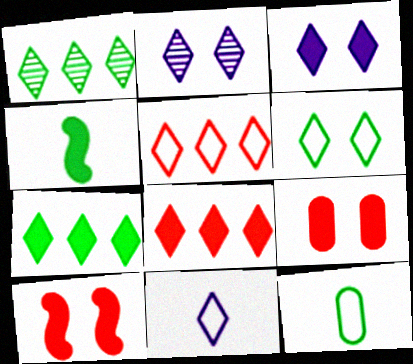[[5, 6, 11]]